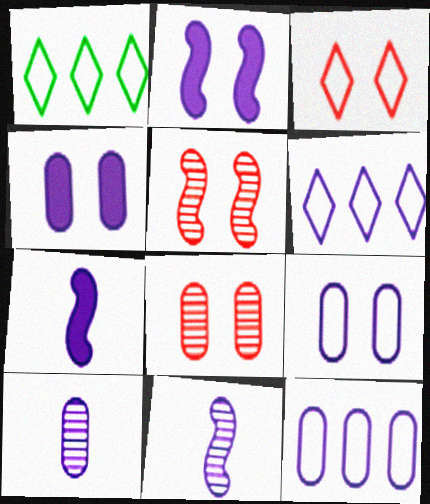[[1, 7, 8], 
[2, 6, 10], 
[4, 6, 11], 
[4, 10, 12]]